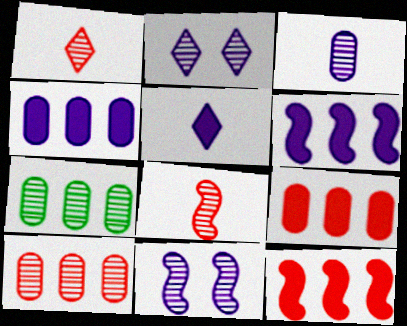[[1, 7, 11], 
[2, 7, 8]]